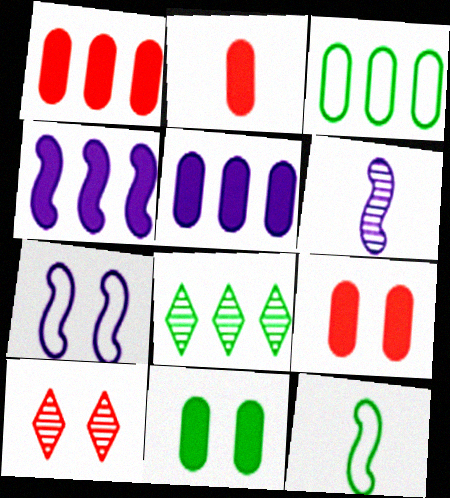[[1, 2, 9], 
[2, 5, 11], 
[2, 7, 8], 
[4, 6, 7], 
[5, 10, 12], 
[7, 10, 11], 
[8, 11, 12]]